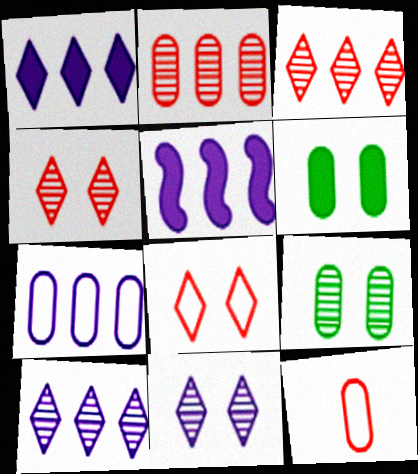[[5, 7, 10]]